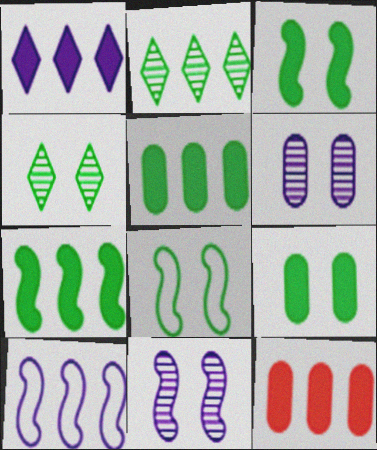[[1, 7, 12], 
[2, 10, 12], 
[4, 8, 9]]